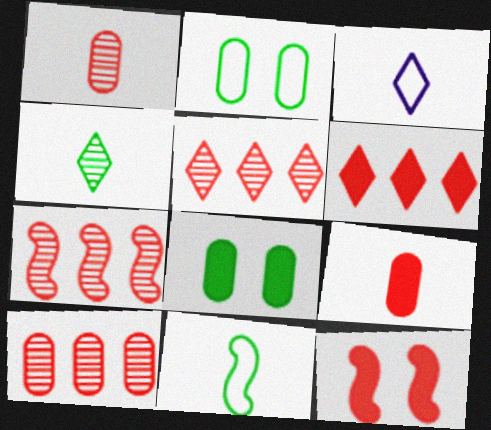[[3, 7, 8], 
[5, 7, 10], 
[6, 9, 12]]